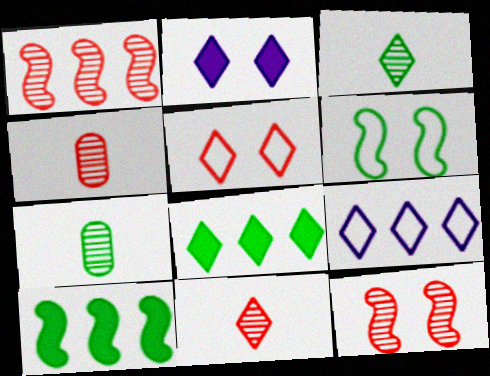[[6, 7, 8]]